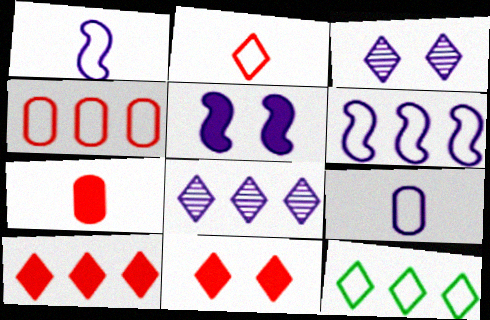[[4, 6, 12], 
[5, 8, 9], 
[8, 10, 12]]